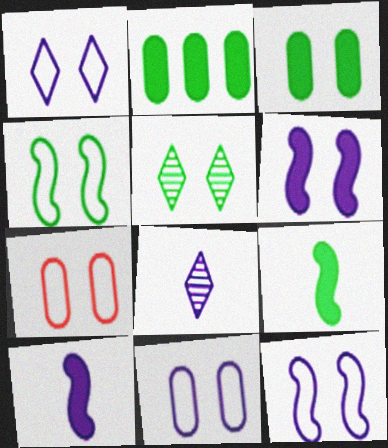[[1, 4, 7], 
[1, 11, 12], 
[3, 4, 5], 
[5, 6, 7]]